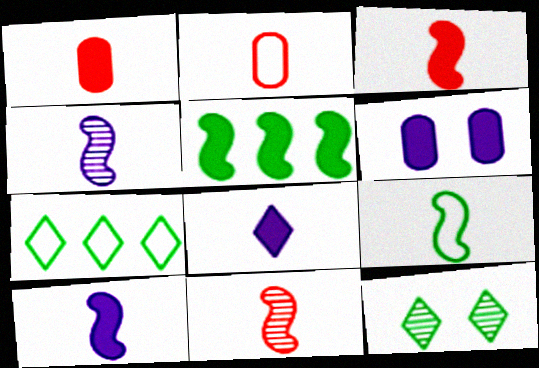[[3, 4, 9], 
[6, 7, 11], 
[9, 10, 11]]